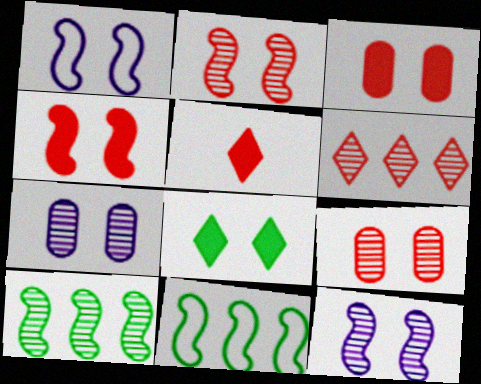[[1, 8, 9], 
[5, 7, 11]]